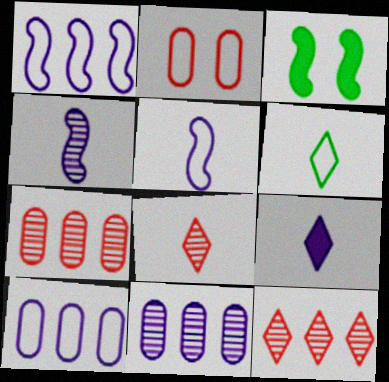[[1, 2, 6], 
[3, 8, 10], 
[6, 8, 9]]